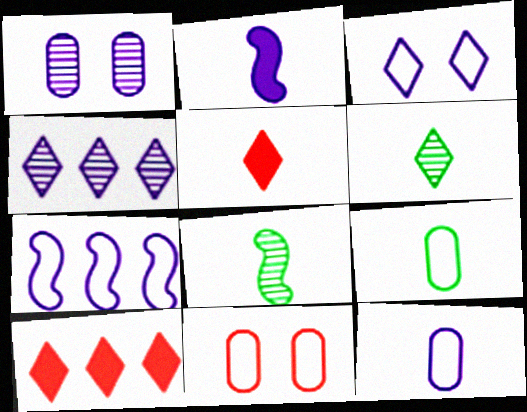[[3, 6, 10], 
[3, 7, 12], 
[5, 8, 12]]